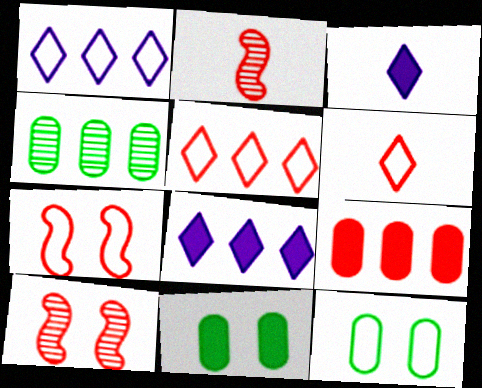[[1, 2, 11], 
[2, 8, 12], 
[3, 4, 7], 
[6, 9, 10]]